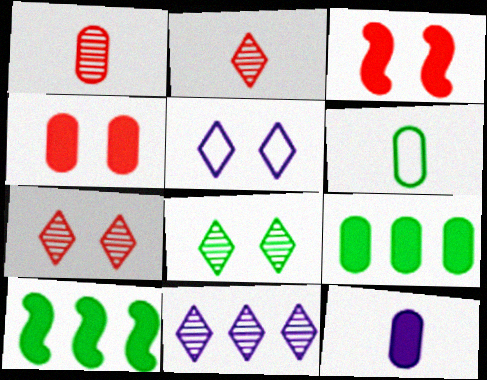[[1, 5, 10], 
[1, 6, 12], 
[2, 8, 11], 
[3, 6, 11], 
[4, 9, 12], 
[6, 8, 10]]